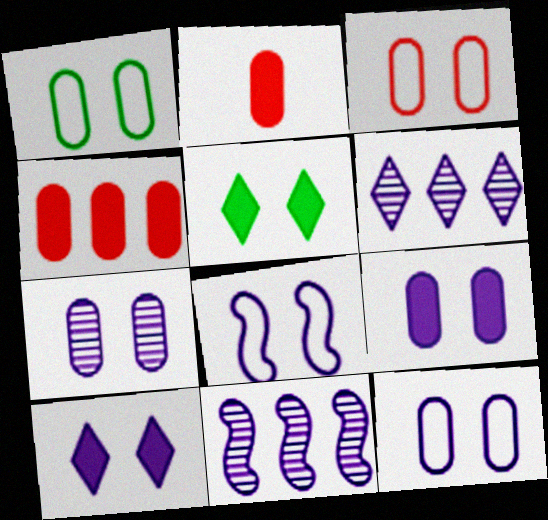[[1, 3, 12], 
[7, 8, 10], 
[7, 9, 12]]